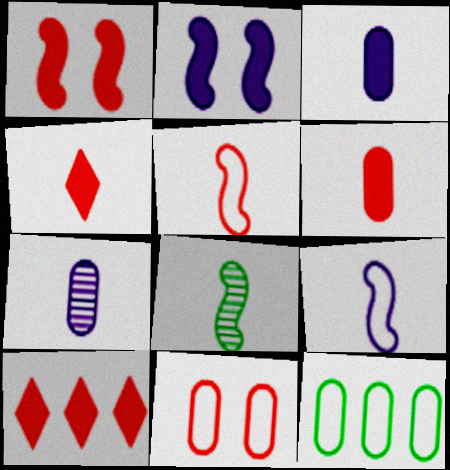[[1, 6, 10]]